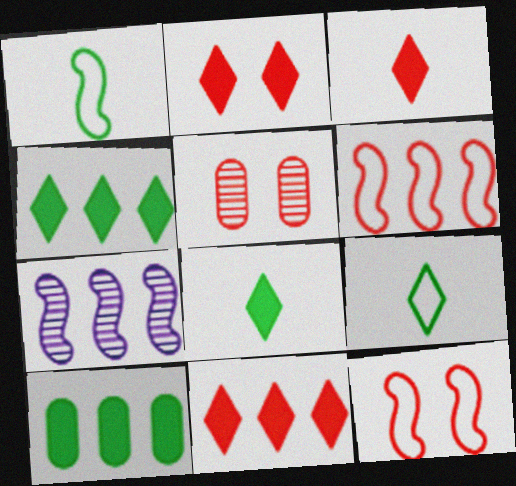[[2, 3, 11], 
[2, 5, 12], 
[3, 5, 6]]